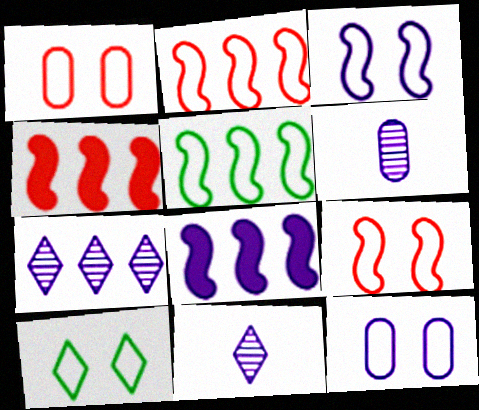[[1, 3, 10], 
[4, 6, 10], 
[8, 11, 12], 
[9, 10, 12]]